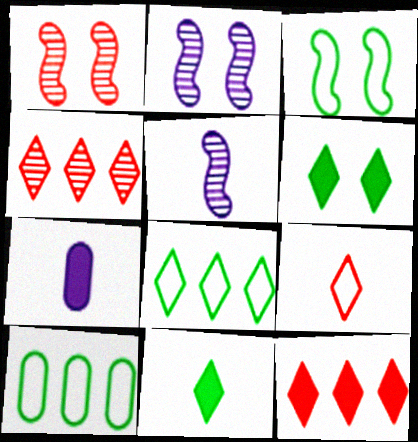[[1, 7, 8], 
[3, 4, 7]]